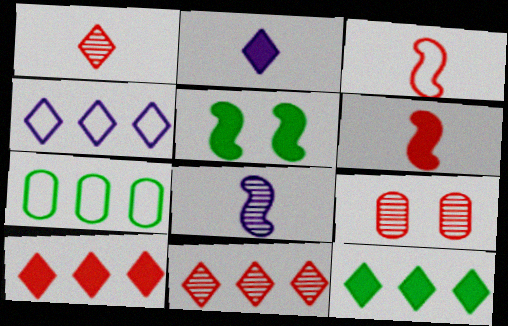[[3, 9, 10], 
[4, 11, 12]]